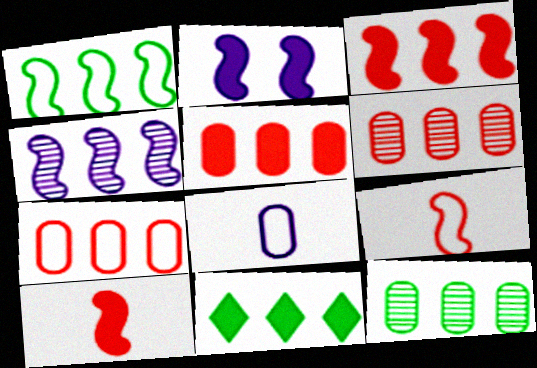[[1, 3, 4], 
[1, 11, 12], 
[4, 7, 11], 
[5, 6, 7]]